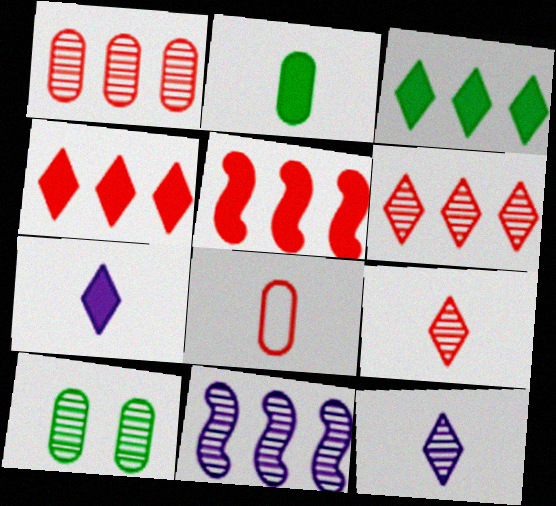[[9, 10, 11]]